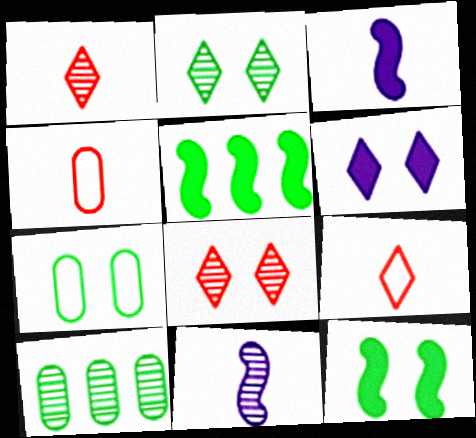[[2, 7, 12], 
[8, 10, 11]]